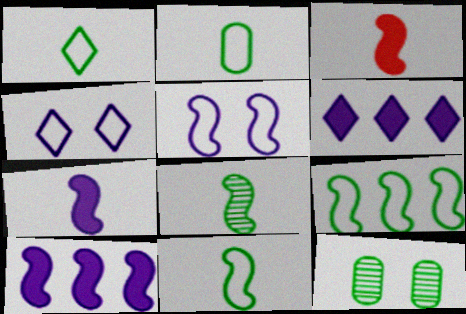[[1, 2, 11]]